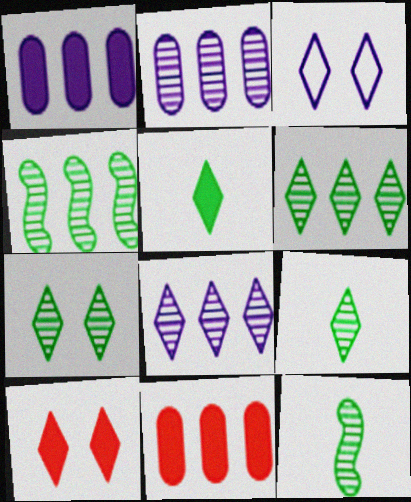[[3, 7, 10], 
[3, 11, 12], 
[6, 7, 9]]